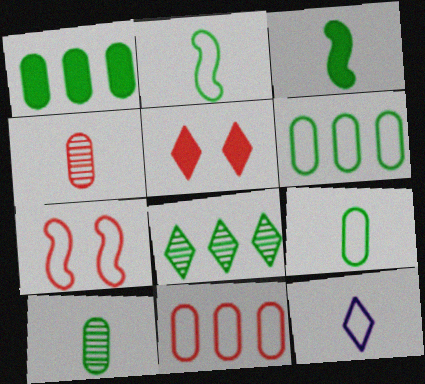[[3, 4, 12], 
[5, 8, 12], 
[6, 7, 12]]